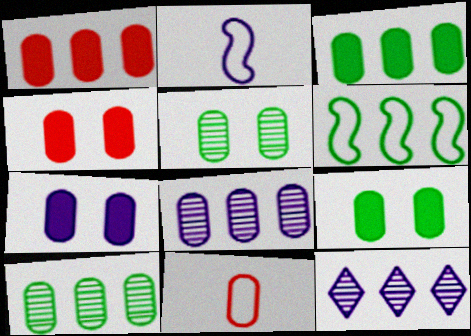[[1, 6, 12], 
[2, 7, 12], 
[4, 7, 9], 
[7, 10, 11], 
[8, 9, 11]]